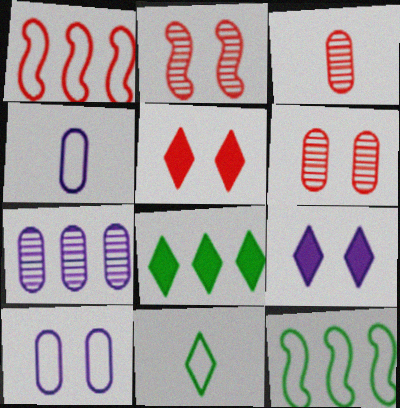[[1, 3, 5], 
[1, 7, 8], 
[1, 10, 11], 
[2, 4, 8], 
[3, 9, 12]]